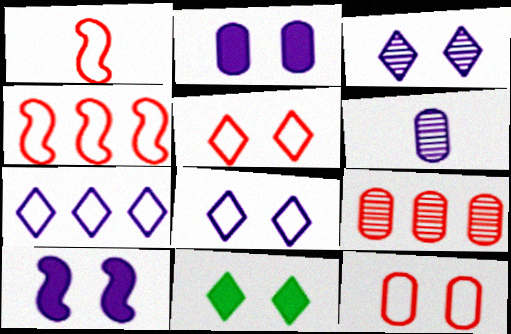[[3, 5, 11], 
[4, 6, 11], 
[6, 7, 10]]